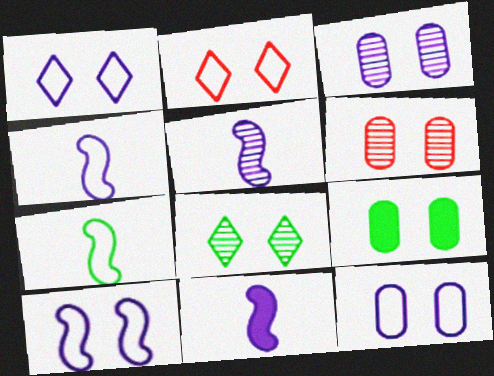[[1, 10, 12], 
[4, 5, 11], 
[6, 9, 12]]